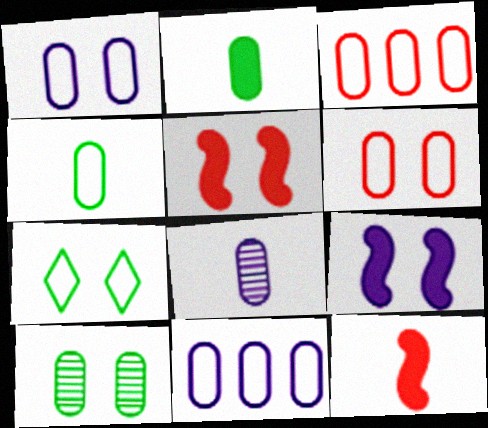[[1, 3, 4], 
[4, 6, 11]]